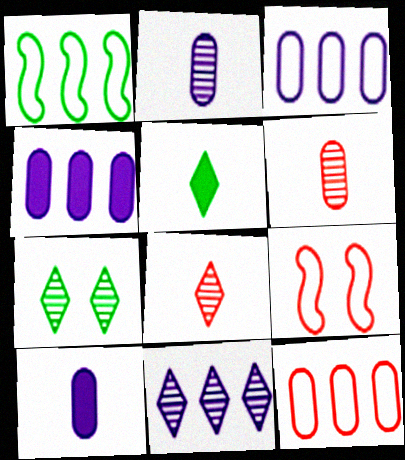[[7, 8, 11]]